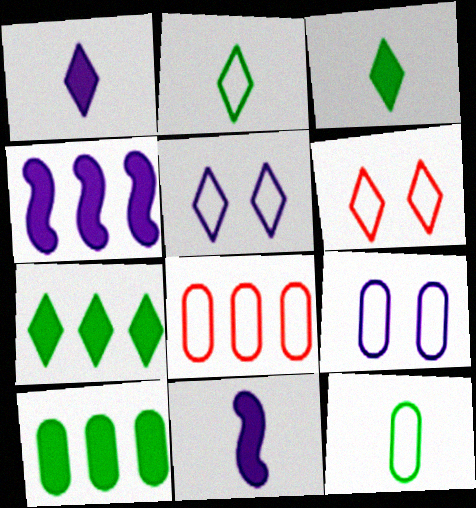[[8, 9, 12]]